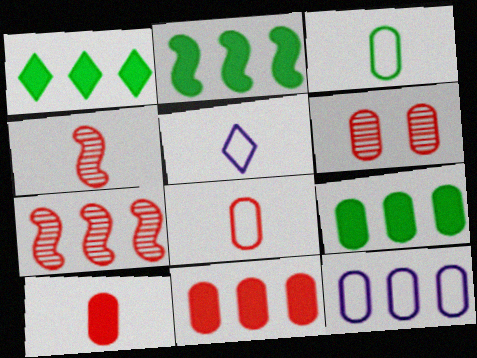[[1, 2, 9], 
[1, 7, 12], 
[2, 5, 6], 
[6, 8, 11]]